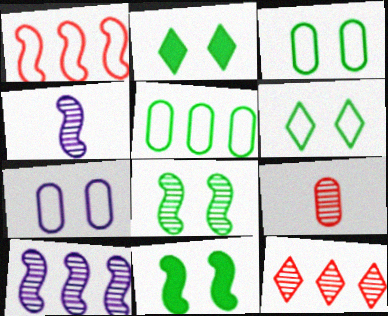[[1, 4, 11], 
[2, 3, 8]]